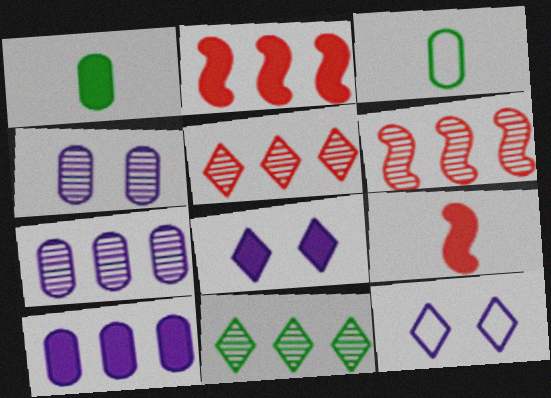[[1, 2, 8], 
[1, 6, 12], 
[3, 6, 8], 
[6, 7, 11]]